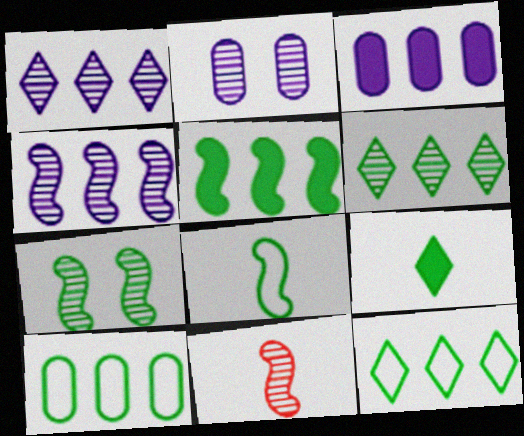[[2, 6, 11], 
[4, 7, 11], 
[5, 6, 10], 
[5, 7, 8], 
[7, 9, 10]]